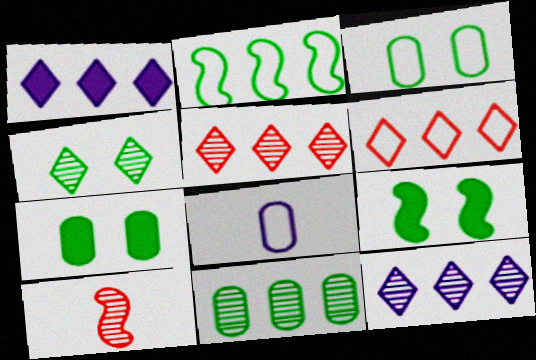[[1, 3, 10], 
[3, 4, 9], 
[5, 8, 9]]